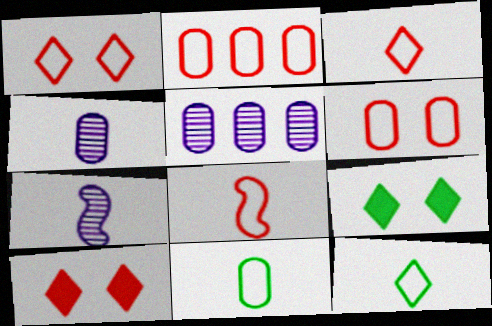[[1, 2, 8], 
[2, 7, 9], 
[5, 8, 9]]